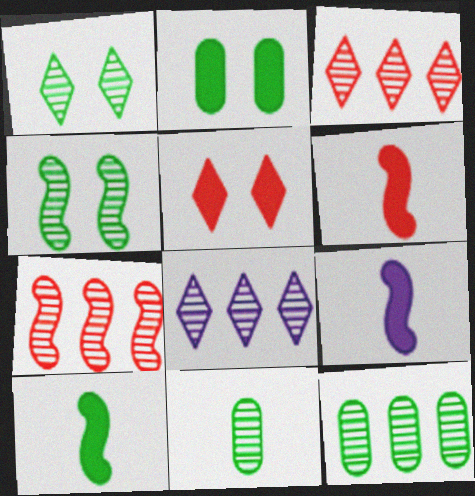[[6, 9, 10], 
[7, 8, 12]]